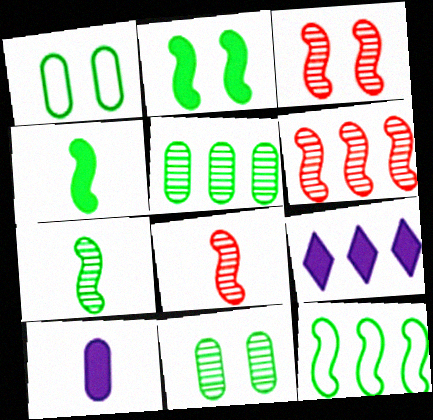[[1, 8, 9], 
[2, 7, 12], 
[3, 6, 8]]